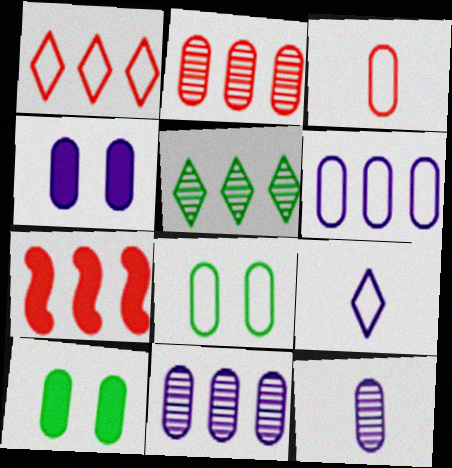[[1, 2, 7], 
[3, 6, 8], 
[3, 10, 11], 
[4, 6, 12], 
[5, 6, 7]]